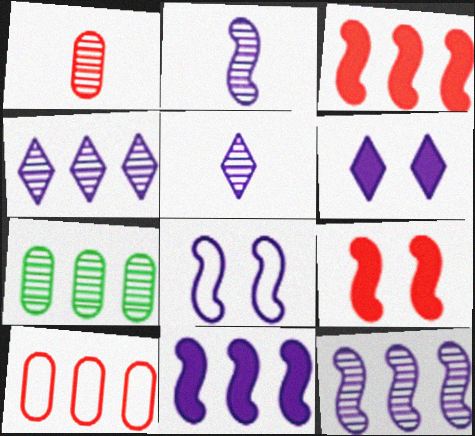[[2, 8, 11]]